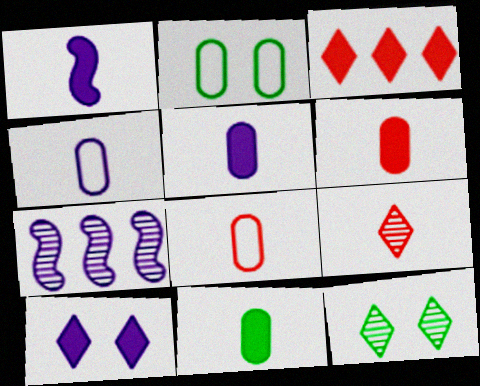[[4, 7, 10], 
[5, 6, 11]]